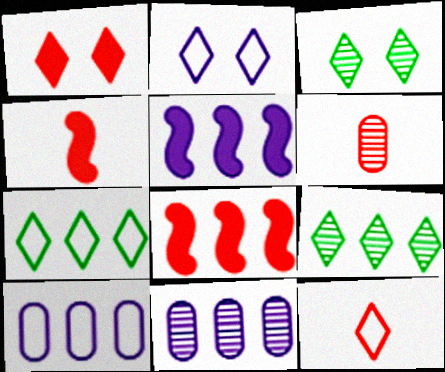[[1, 2, 3], 
[2, 7, 12], 
[3, 4, 10], 
[4, 6, 12], 
[7, 8, 11], 
[8, 9, 10]]